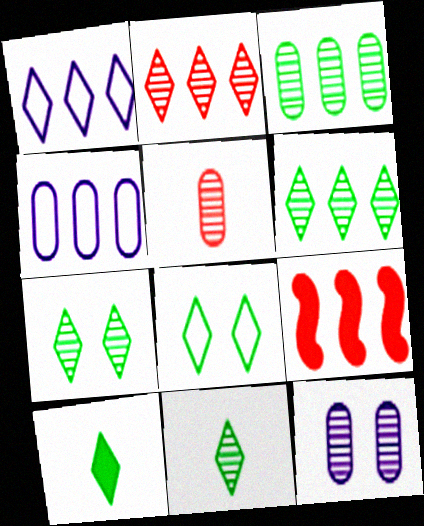[[1, 3, 9], 
[3, 5, 12], 
[4, 6, 9], 
[6, 7, 11], 
[6, 8, 10]]